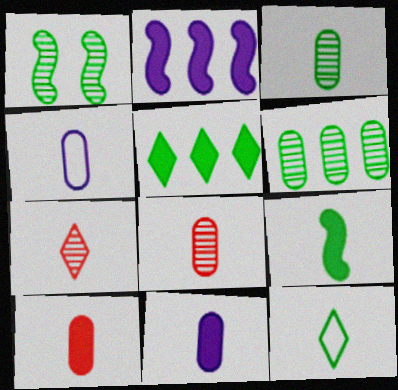[[3, 4, 10], 
[3, 9, 12], 
[4, 7, 9]]